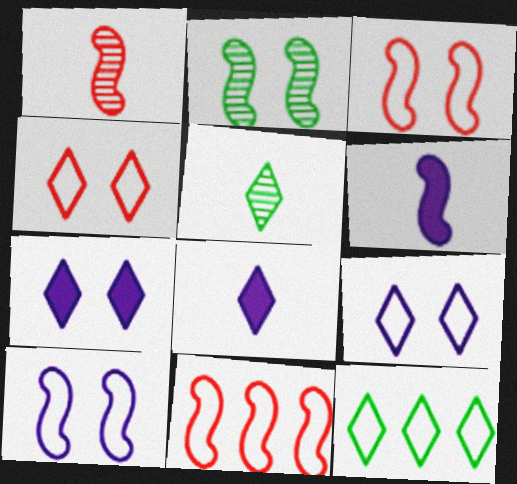[[2, 6, 11]]